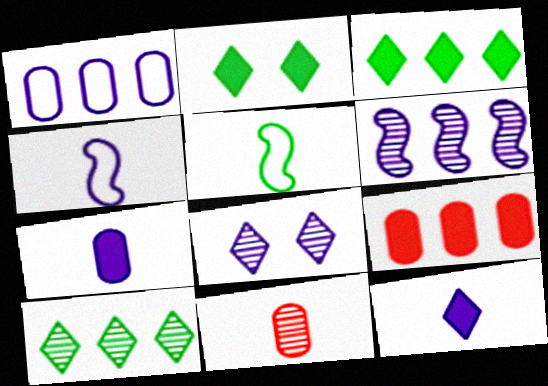[[5, 8, 9], 
[5, 11, 12]]